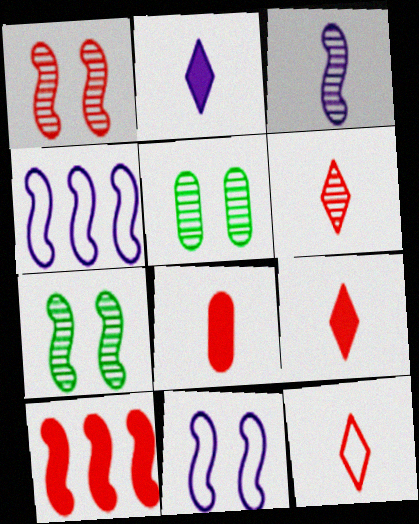[[4, 5, 9], 
[6, 9, 12]]